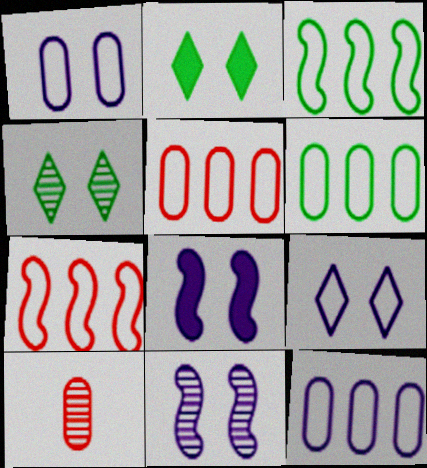[[5, 6, 12]]